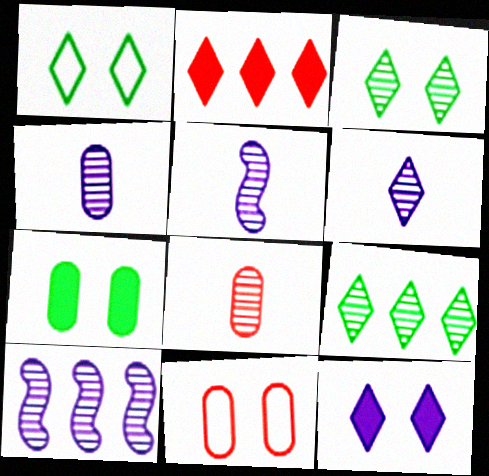[[1, 2, 6], 
[3, 8, 10], 
[4, 5, 6]]